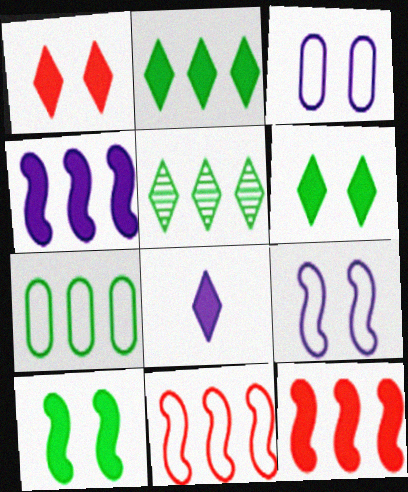[[1, 2, 8]]